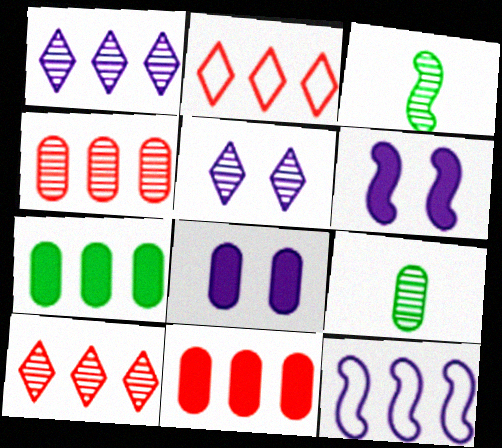[[2, 3, 8], 
[2, 6, 9], 
[3, 4, 5], 
[7, 10, 12]]